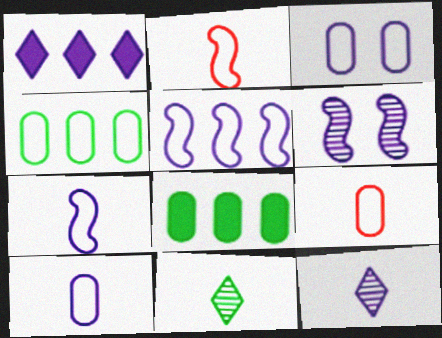[[1, 6, 10], 
[3, 4, 9]]